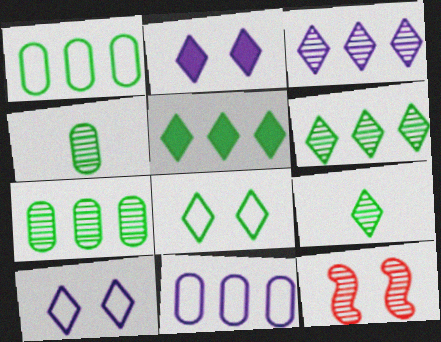[[3, 4, 12], 
[5, 8, 9]]